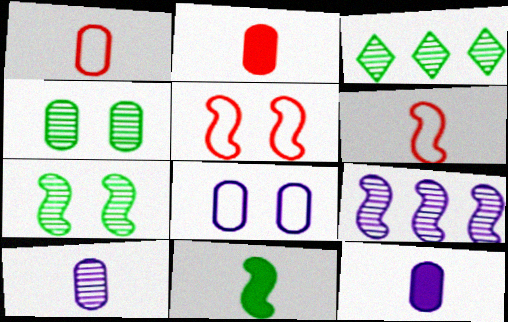[[3, 5, 12], 
[5, 9, 11]]